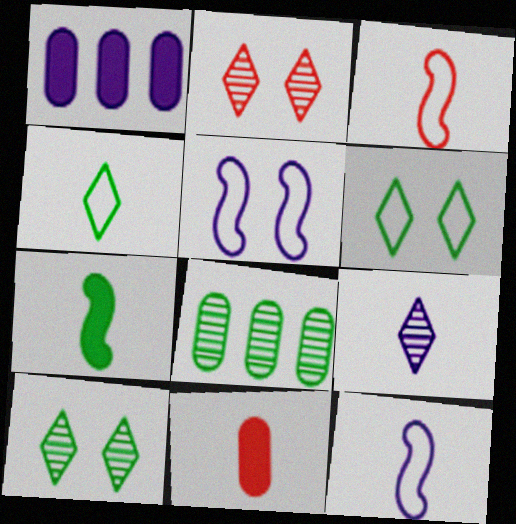[[1, 3, 10], 
[1, 5, 9], 
[6, 7, 8]]